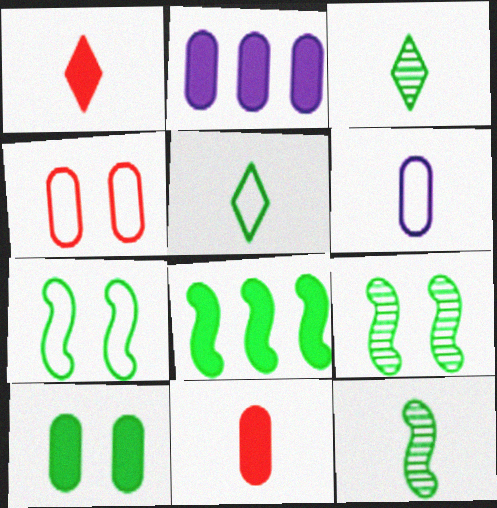[[1, 6, 12], 
[2, 10, 11], 
[7, 8, 12]]